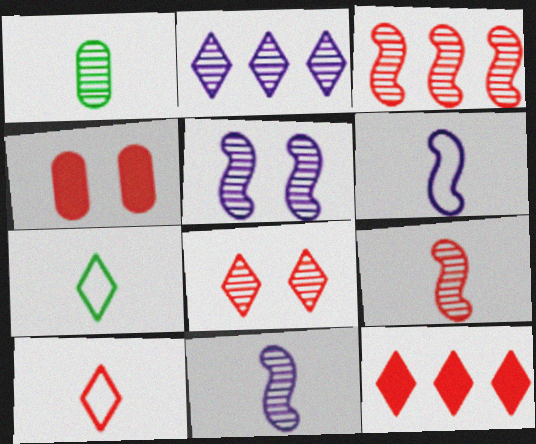[[3, 4, 10], 
[8, 10, 12]]